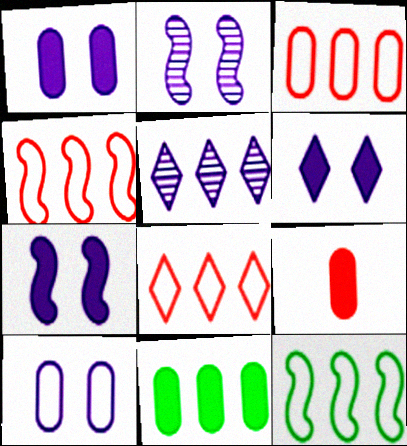[[1, 6, 7], 
[1, 9, 11], 
[2, 6, 10], 
[3, 4, 8], 
[4, 5, 11]]